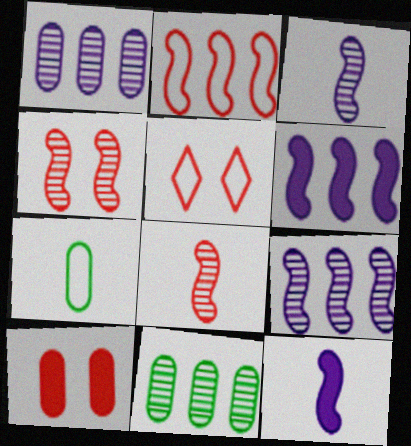[[1, 7, 10], 
[4, 5, 10], 
[5, 11, 12]]